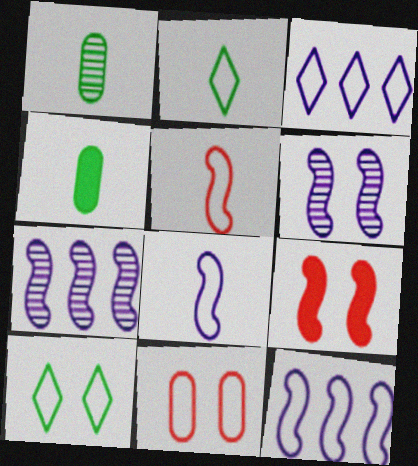[[1, 3, 9], 
[2, 11, 12]]